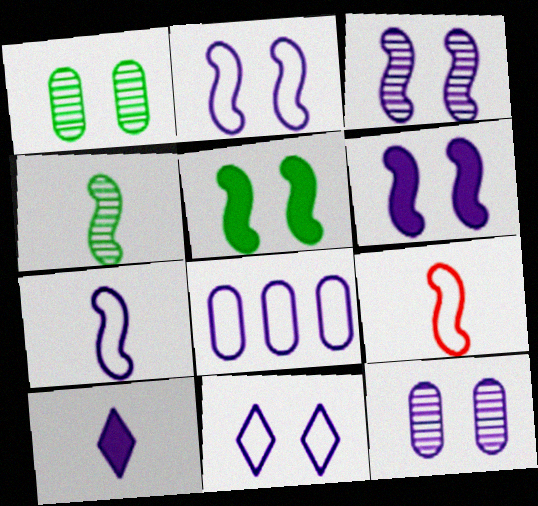[[2, 3, 6], 
[3, 8, 10], 
[6, 11, 12], 
[7, 8, 11]]